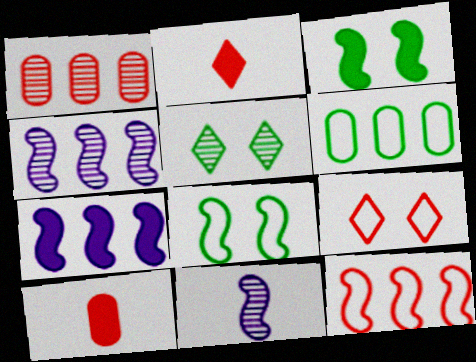[[1, 5, 11], 
[3, 11, 12]]